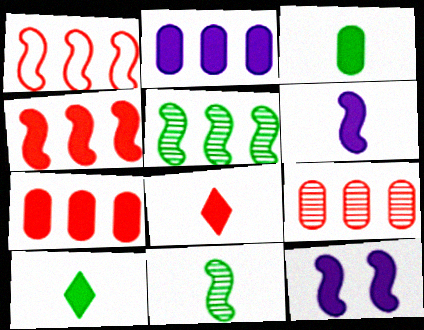[[1, 11, 12], 
[3, 6, 8], 
[7, 10, 12]]